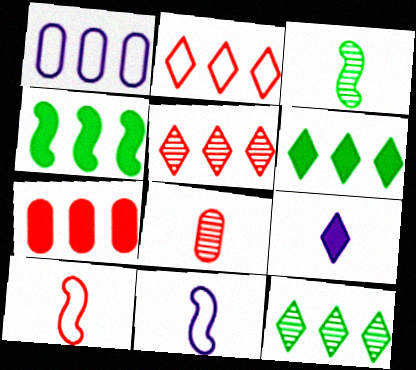[[1, 4, 5]]